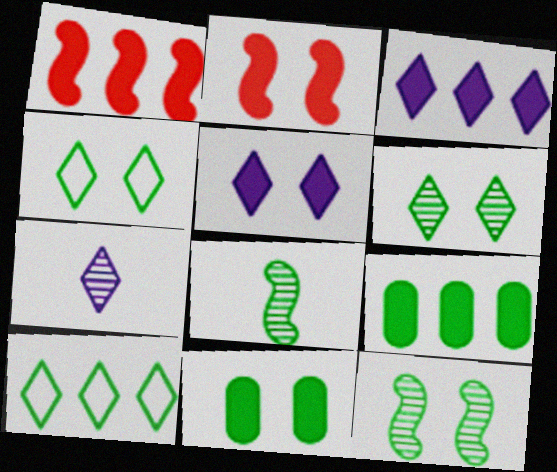[[1, 3, 9], 
[2, 5, 11], 
[4, 8, 9], 
[4, 11, 12], 
[8, 10, 11]]